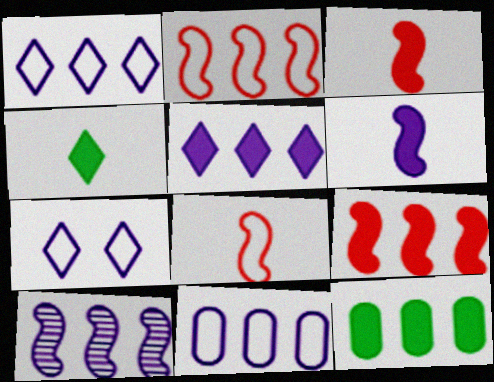[[5, 9, 12], 
[5, 10, 11]]